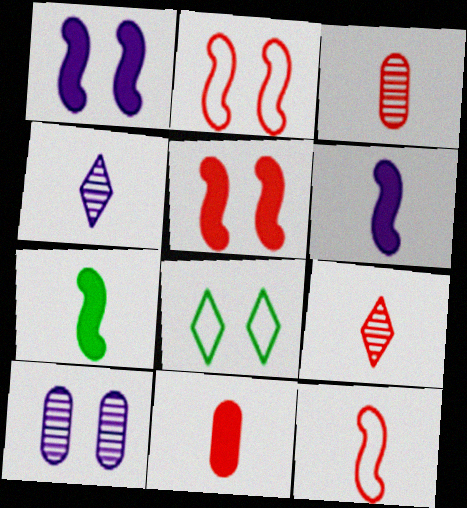[[5, 8, 10], 
[9, 11, 12]]